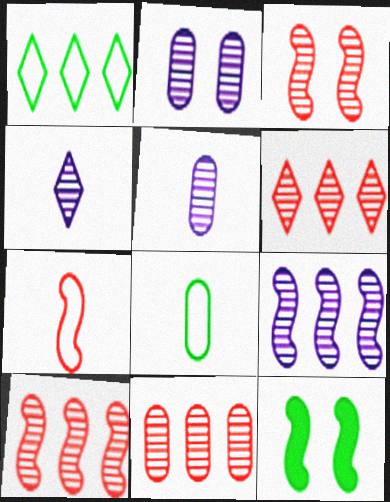[[2, 4, 9], 
[6, 10, 11], 
[7, 9, 12]]